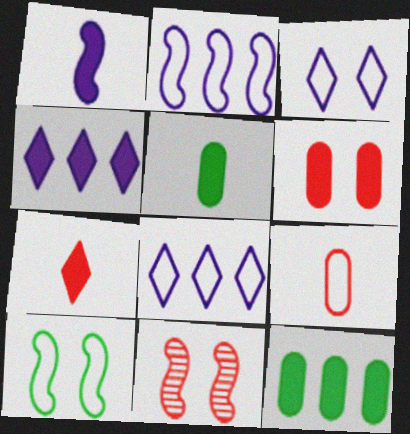[[1, 5, 7], 
[5, 8, 11], 
[8, 9, 10]]